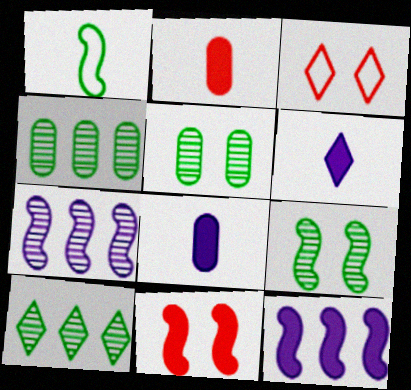[[1, 7, 11], 
[3, 6, 10]]